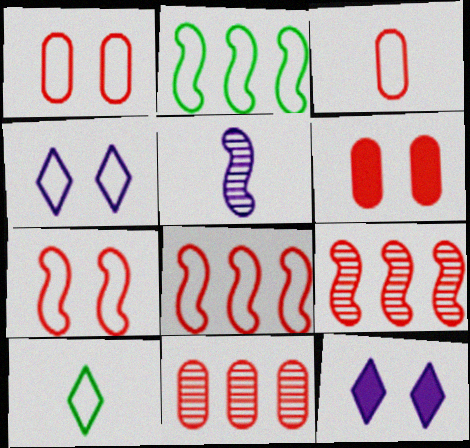[[2, 3, 4], 
[3, 6, 11]]